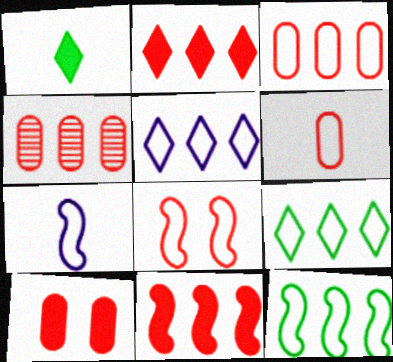[[3, 5, 12], 
[4, 6, 10], 
[7, 8, 12]]